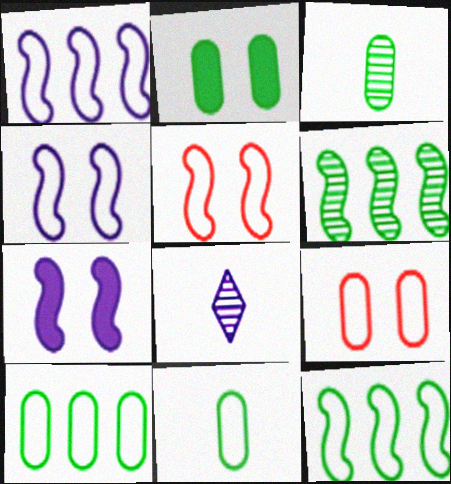[[2, 3, 10]]